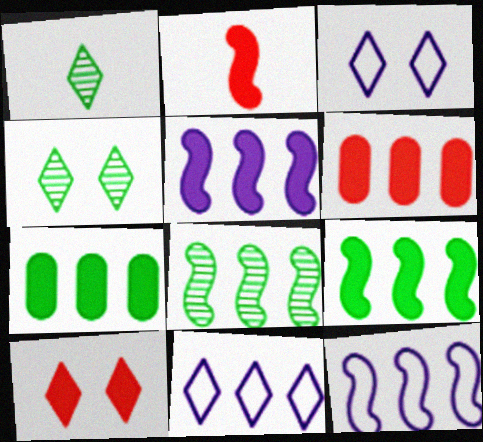[[1, 10, 11], 
[2, 6, 10], 
[3, 4, 10], 
[6, 8, 11]]